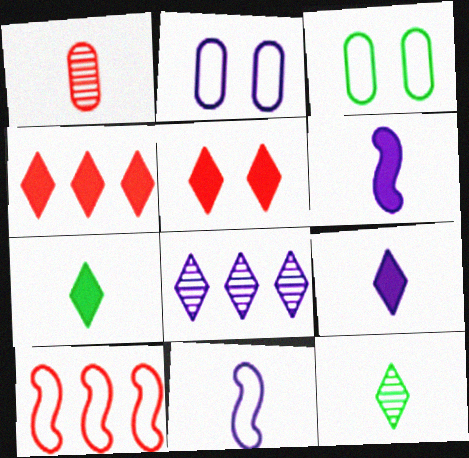[[1, 5, 10], 
[1, 7, 11], 
[2, 6, 8]]